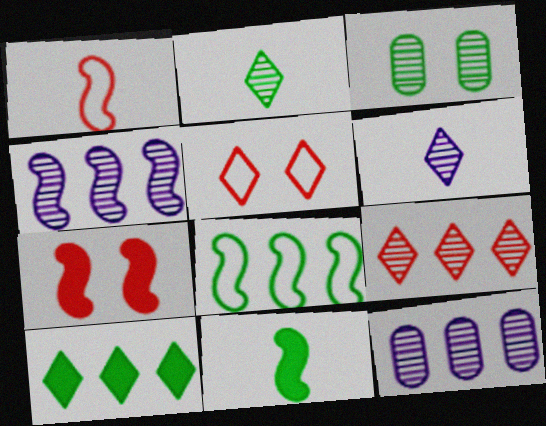[[5, 6, 10], 
[5, 11, 12]]